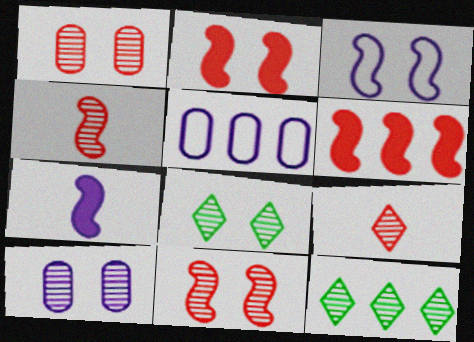[[4, 10, 12], 
[5, 6, 12], 
[8, 10, 11]]